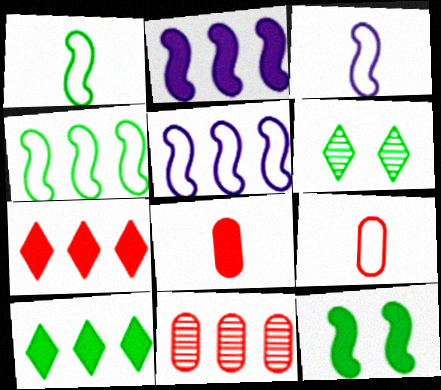[[2, 6, 9], 
[5, 6, 8], 
[5, 10, 11]]